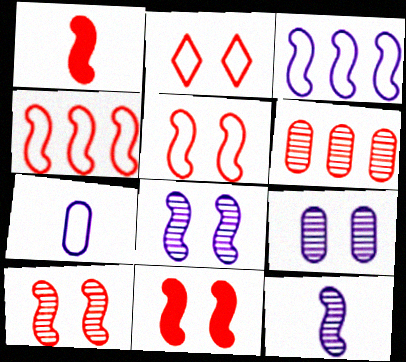[[1, 2, 6], 
[1, 4, 10], 
[5, 10, 11]]